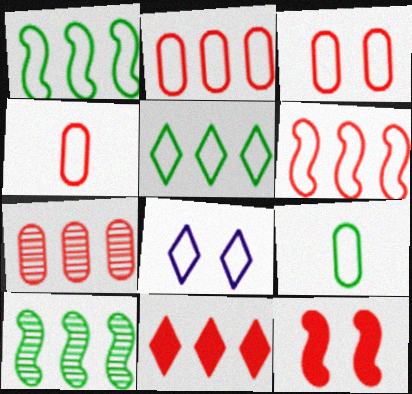[[1, 4, 8], 
[2, 3, 4], 
[6, 7, 11], 
[6, 8, 9]]